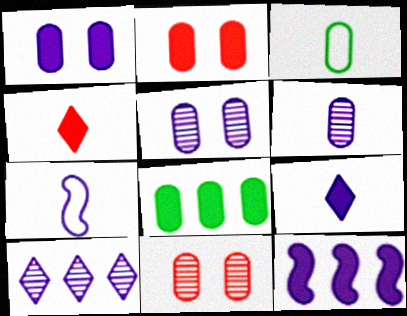[[1, 7, 10], 
[1, 9, 12], 
[6, 7, 9]]